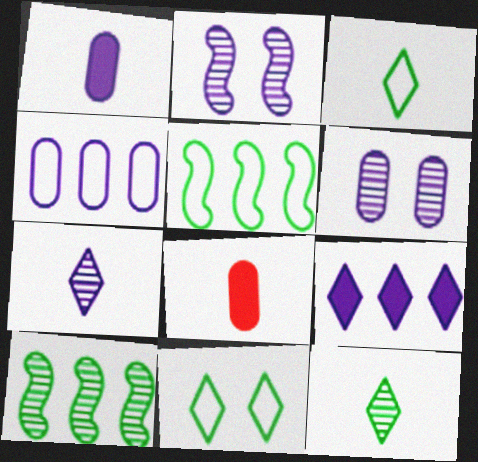[[1, 4, 6]]